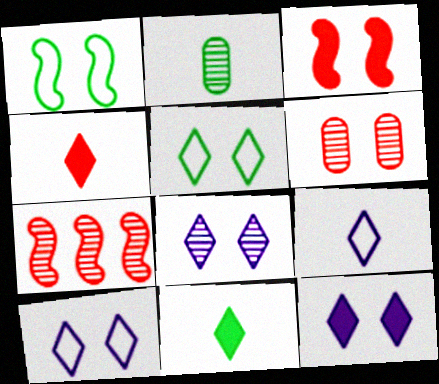[[1, 6, 12], 
[2, 7, 8], 
[8, 10, 12]]